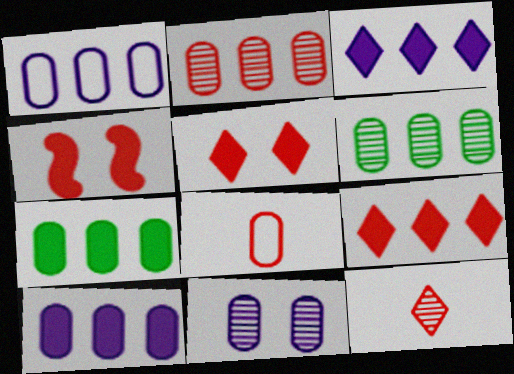[[1, 2, 7], 
[7, 8, 11]]